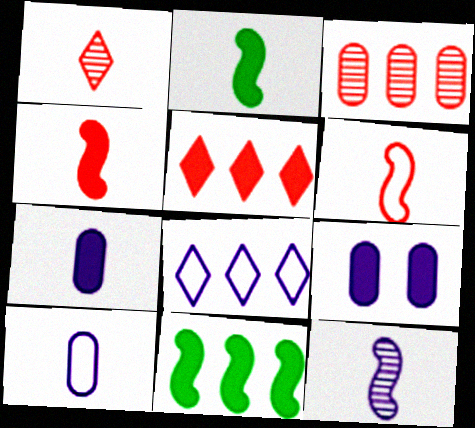[[1, 2, 10], 
[2, 5, 9], 
[2, 6, 12], 
[3, 8, 11], 
[8, 9, 12]]